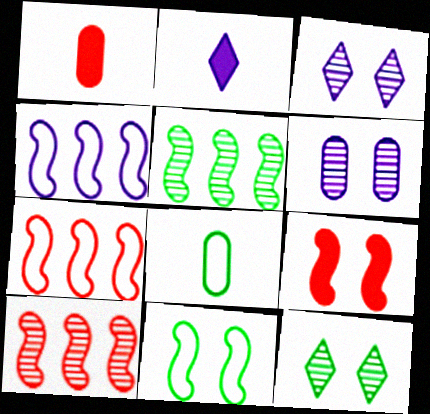[[1, 4, 12], 
[2, 4, 6]]